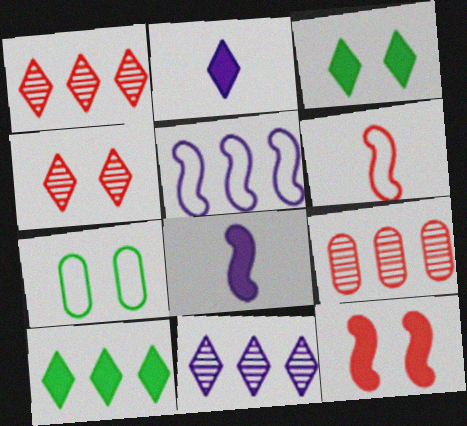[[1, 7, 8], 
[5, 9, 10]]